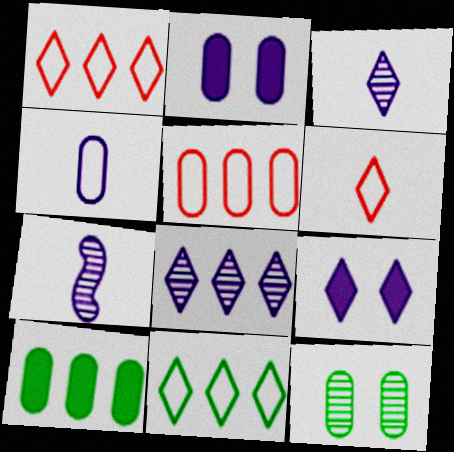[]